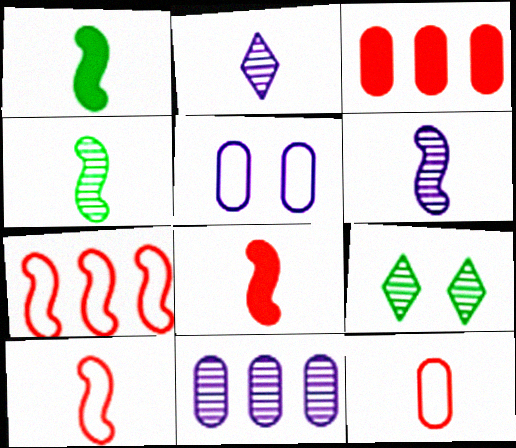[[1, 2, 12], 
[1, 6, 10]]